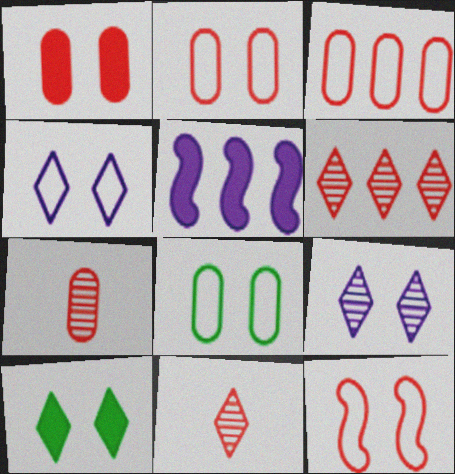[[1, 3, 7], 
[4, 8, 12], 
[5, 8, 11]]